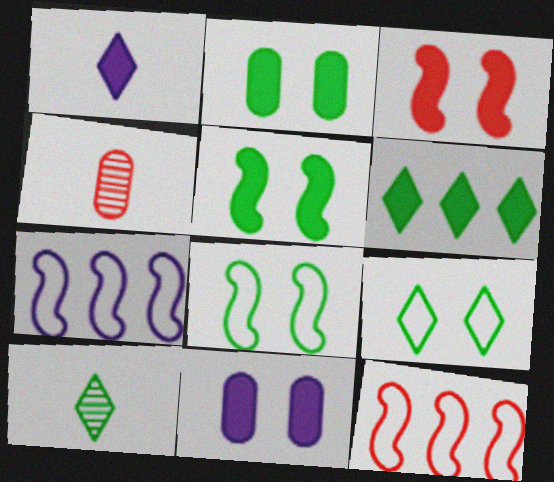[[6, 9, 10], 
[10, 11, 12]]